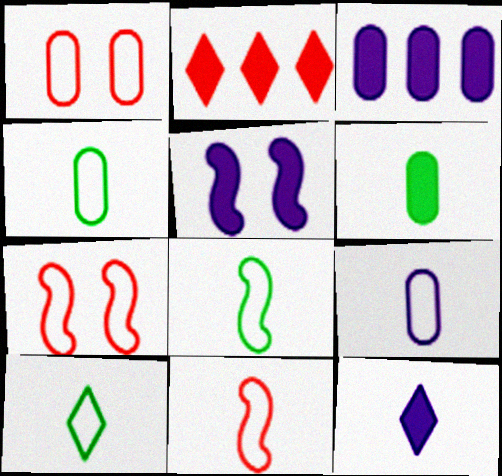[[2, 5, 6], 
[3, 5, 12], 
[4, 8, 10], 
[9, 10, 11]]